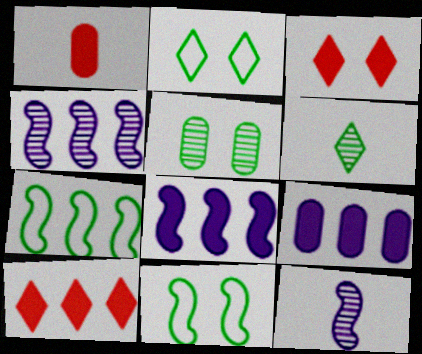[[1, 2, 4]]